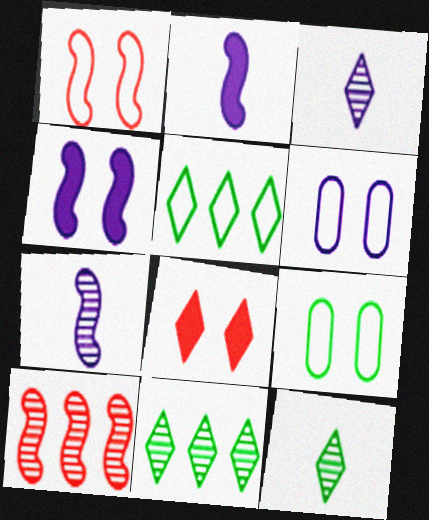[[3, 5, 8]]